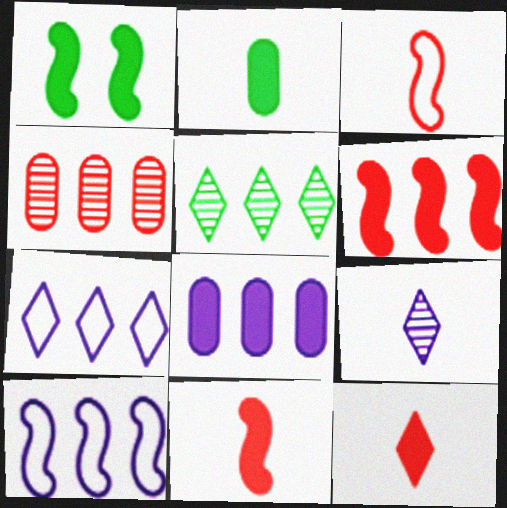[[1, 8, 12], 
[2, 3, 9]]